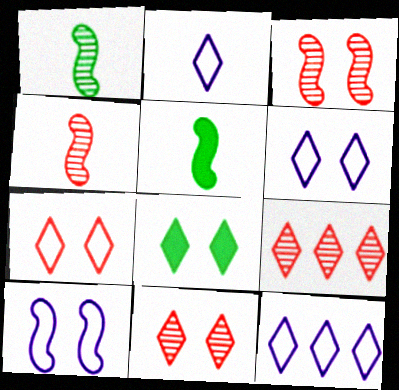[[2, 6, 12], 
[2, 8, 9], 
[6, 8, 11]]